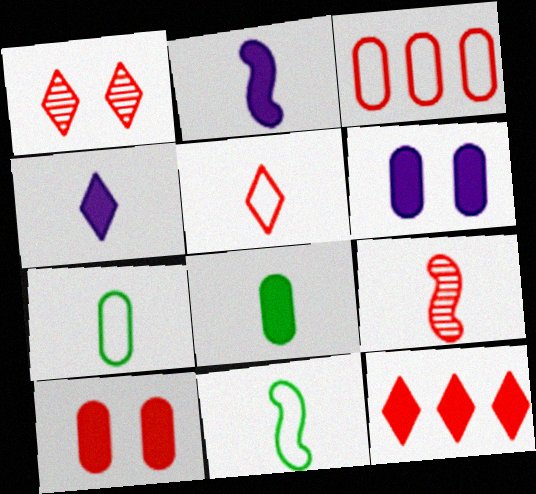[[1, 5, 12], 
[2, 9, 11], 
[4, 7, 9]]